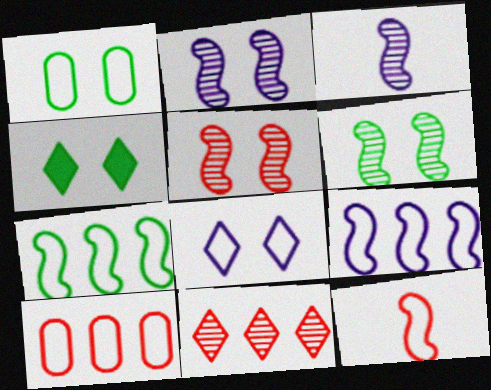[[1, 4, 6], 
[2, 5, 6], 
[3, 4, 10]]